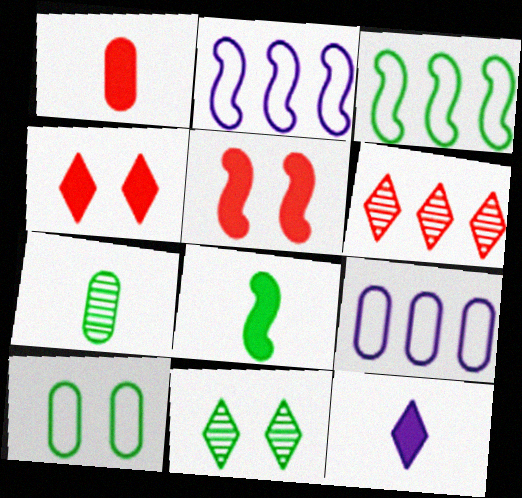[[1, 2, 11], 
[1, 8, 12], 
[2, 4, 7]]